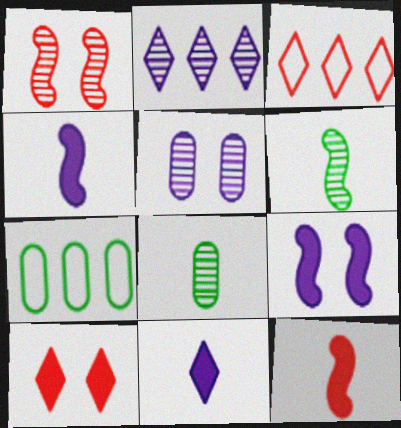[[1, 2, 8], 
[1, 7, 11], 
[3, 8, 9]]